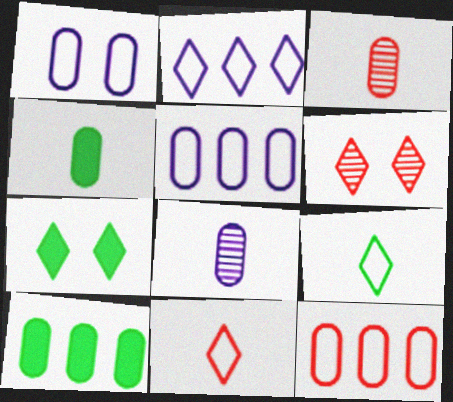[[1, 3, 10]]